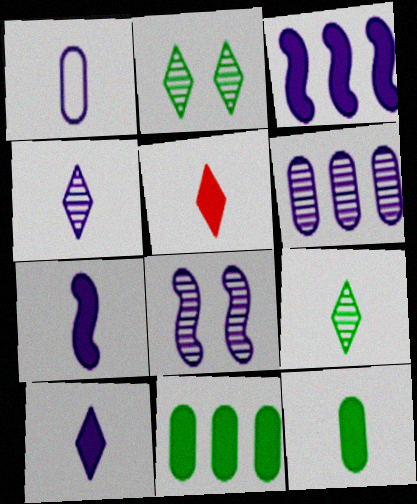[[1, 4, 7], 
[4, 6, 8], 
[5, 7, 12]]